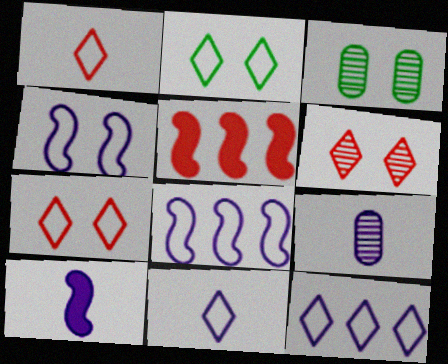[[1, 2, 12], 
[2, 5, 9], 
[3, 5, 11], 
[9, 10, 11]]